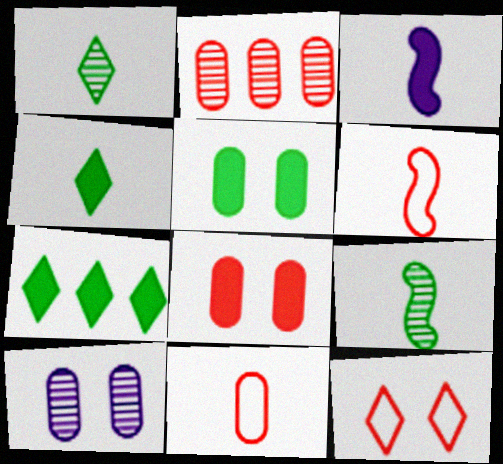[[1, 3, 11], 
[2, 8, 11], 
[3, 6, 9], 
[3, 7, 8], 
[6, 7, 10]]